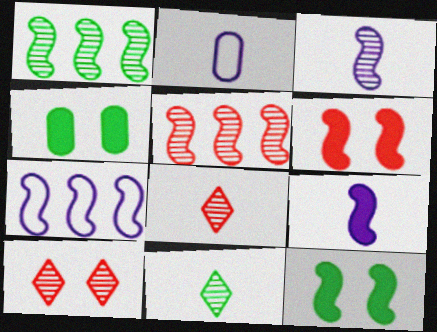[[4, 7, 8]]